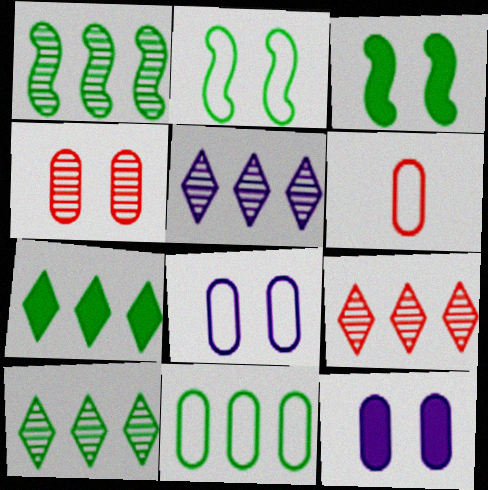[[1, 7, 11], 
[3, 5, 6], 
[5, 9, 10], 
[6, 8, 11]]